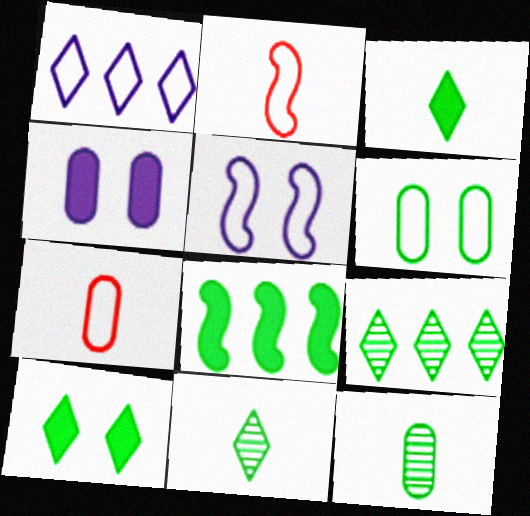[[1, 2, 6], 
[2, 4, 9], 
[6, 8, 11]]